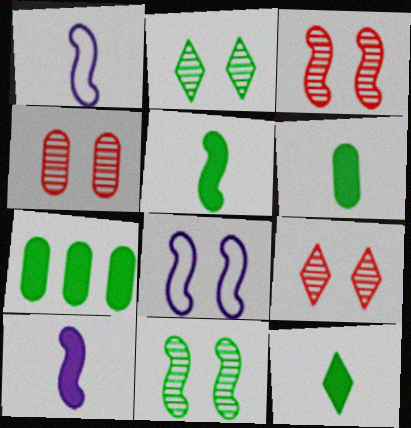[[1, 7, 9], 
[3, 4, 9], 
[5, 6, 12]]